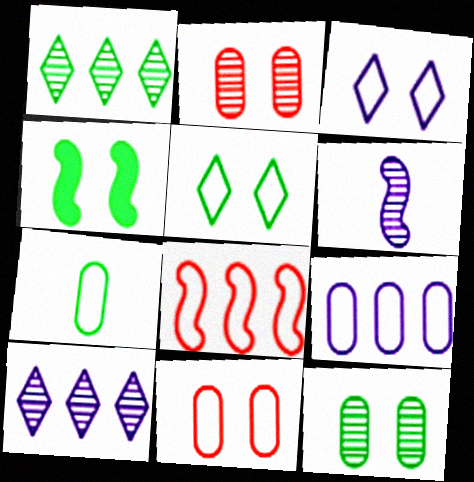[[1, 2, 6], 
[1, 4, 7], 
[2, 3, 4], 
[3, 7, 8], 
[4, 5, 12], 
[4, 6, 8], 
[7, 9, 11]]